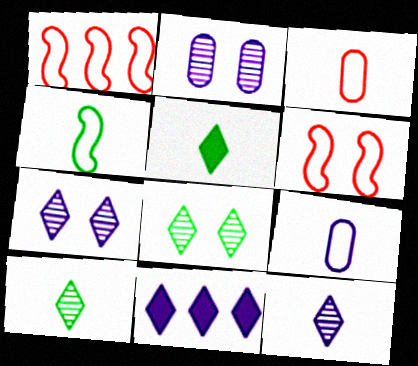[[1, 2, 5]]